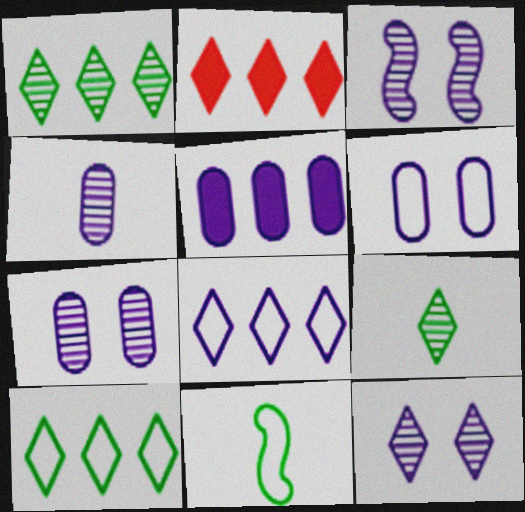[[1, 2, 8], 
[2, 7, 11], 
[3, 7, 12], 
[4, 5, 6]]